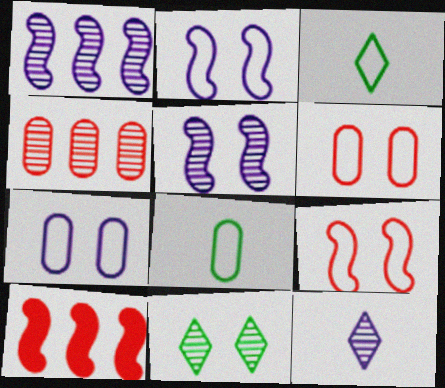[]